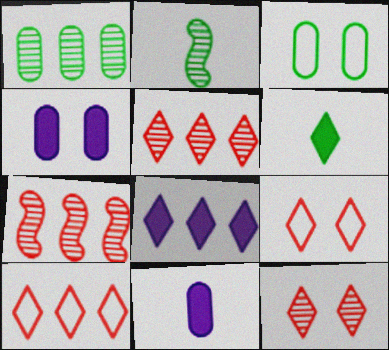[[2, 4, 10]]